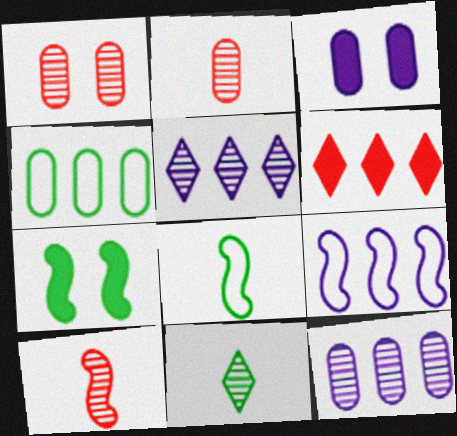[[2, 3, 4], 
[4, 7, 11], 
[7, 9, 10]]